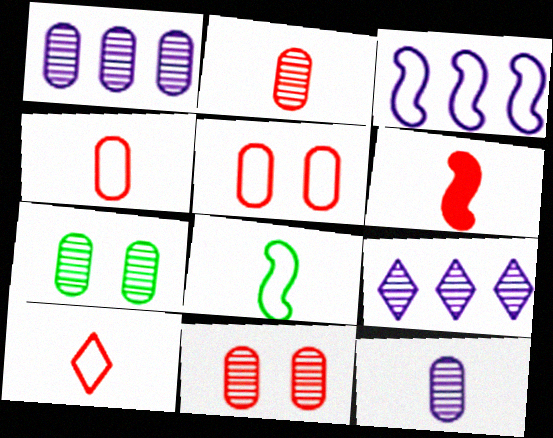[[1, 2, 7], 
[2, 6, 10]]